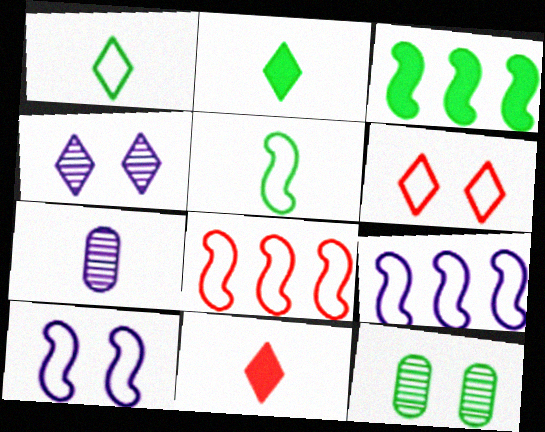[[1, 3, 12], 
[3, 6, 7], 
[5, 7, 11], 
[5, 8, 10], 
[9, 11, 12]]